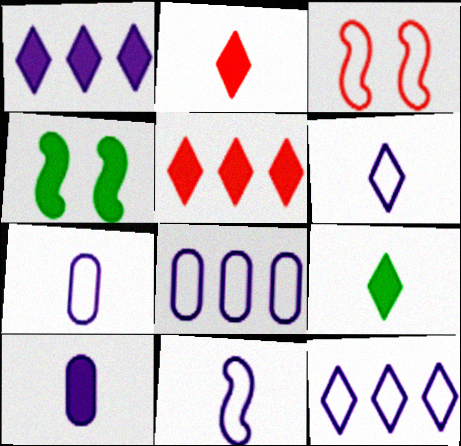[[4, 5, 10], 
[6, 7, 11]]